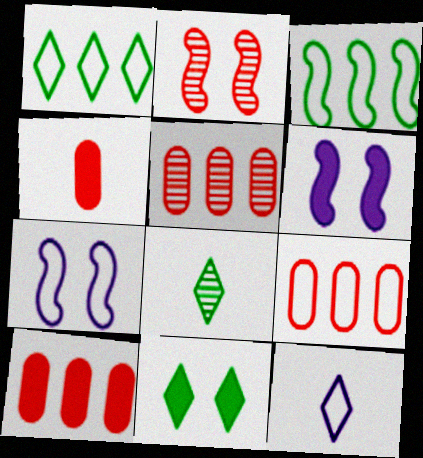[[1, 8, 11], 
[5, 9, 10], 
[6, 8, 9], 
[7, 8, 10]]